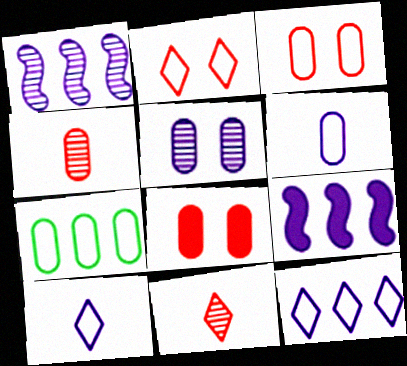[[3, 6, 7], 
[5, 9, 10]]